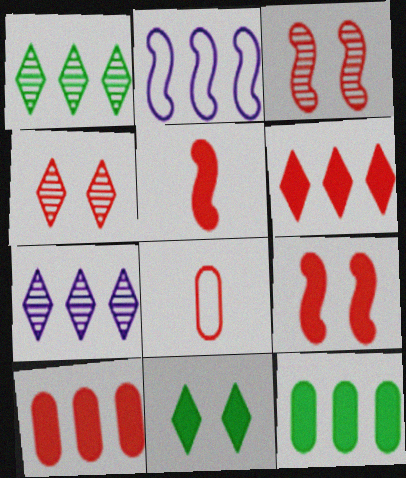[[1, 2, 10], 
[3, 6, 8]]